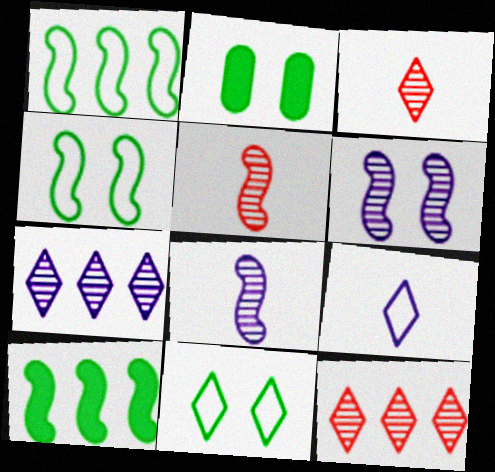[]